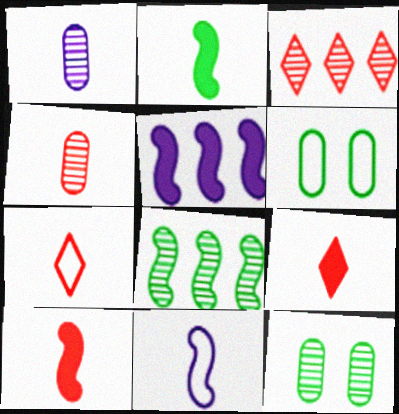[[1, 2, 7], 
[4, 7, 10], 
[5, 7, 12]]